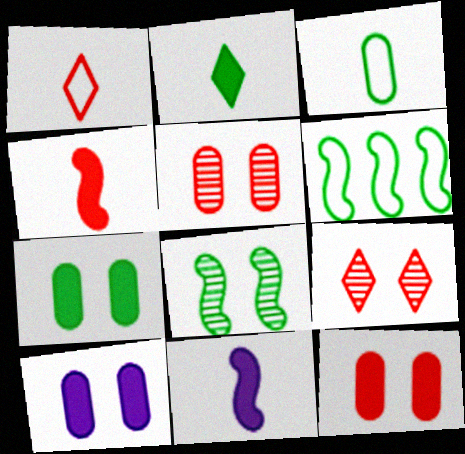[[7, 10, 12]]